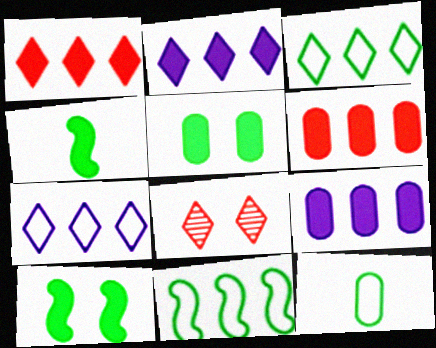[]